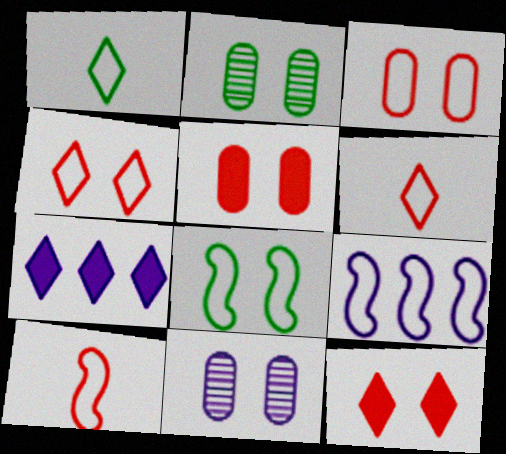[[1, 3, 9], 
[2, 7, 10], 
[8, 9, 10], 
[8, 11, 12]]